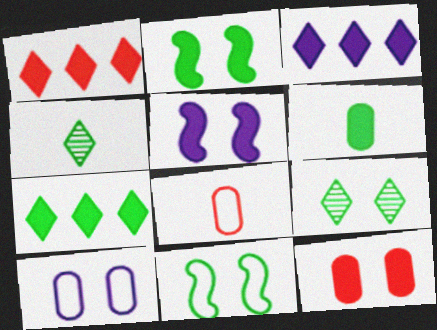[[1, 3, 7], 
[1, 5, 6], 
[2, 6, 7]]